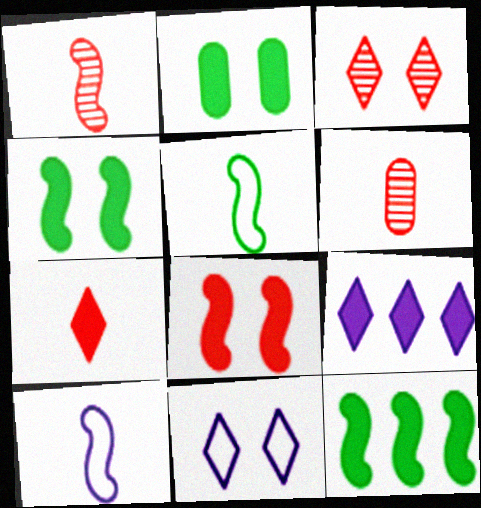[[6, 11, 12]]